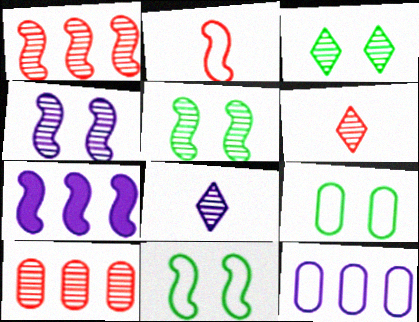[[2, 5, 7], 
[5, 8, 10], 
[6, 7, 9]]